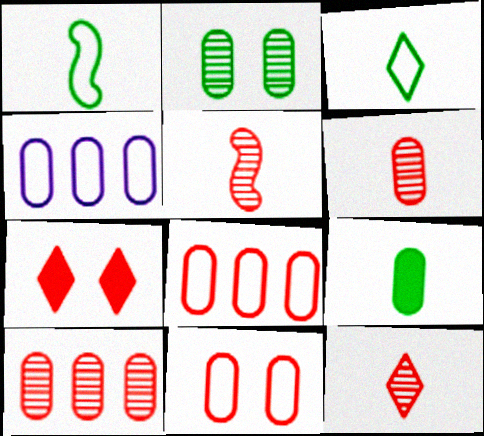[[5, 6, 12], 
[5, 7, 8]]